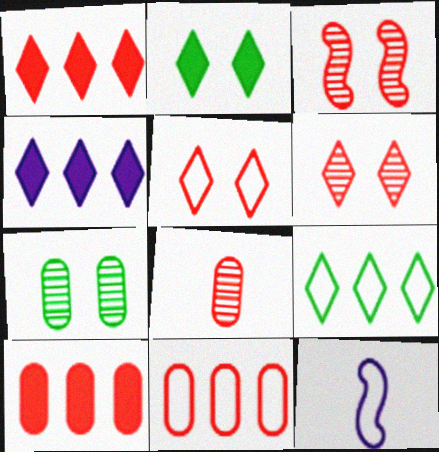[[1, 7, 12]]